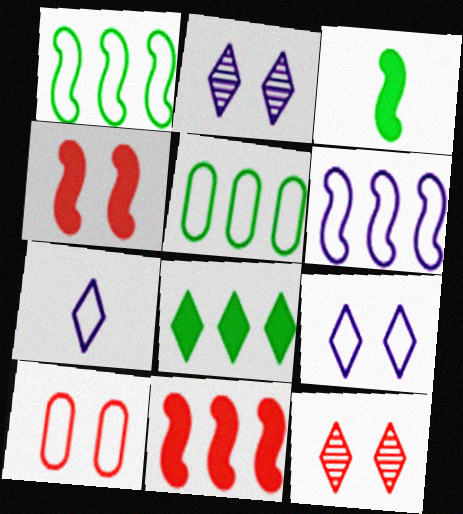[[1, 7, 10], 
[4, 10, 12], 
[7, 8, 12]]